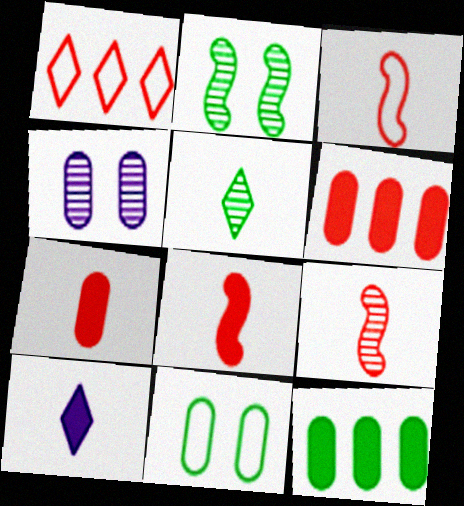[[3, 8, 9]]